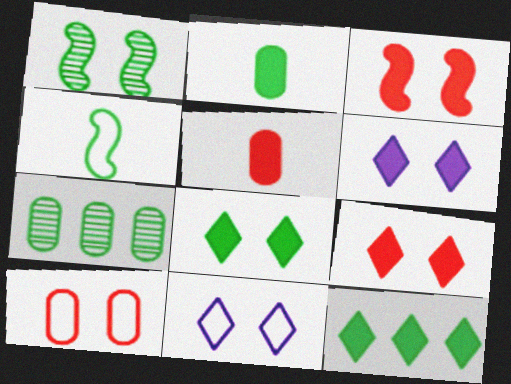[[1, 6, 10], 
[4, 7, 8], 
[6, 8, 9]]